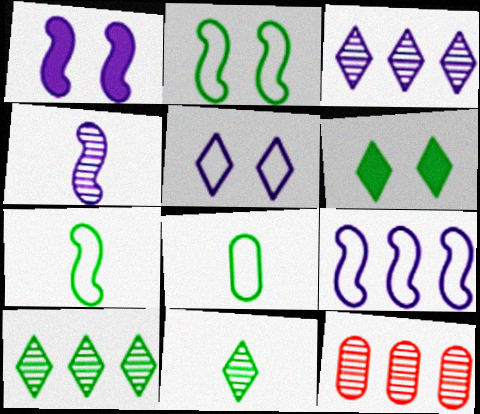[[1, 4, 9]]